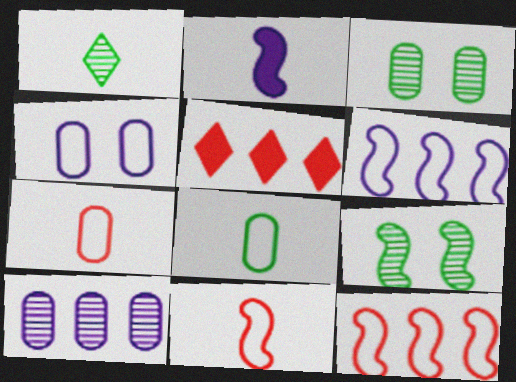[[1, 2, 7], 
[2, 9, 12]]